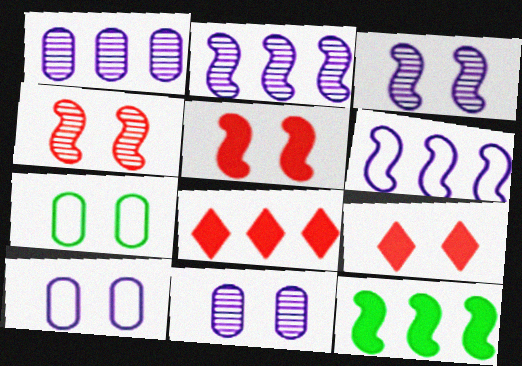[[3, 7, 9]]